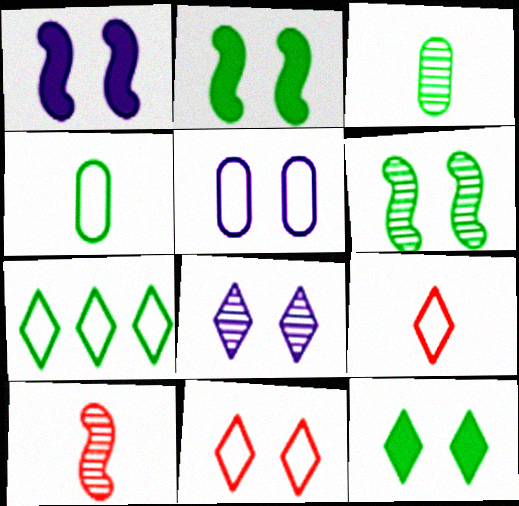[[1, 5, 8], 
[2, 3, 7], 
[8, 11, 12]]